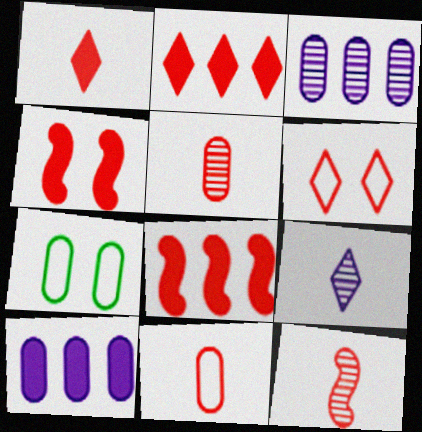[[1, 11, 12], 
[5, 6, 8], 
[5, 7, 10], 
[7, 8, 9]]